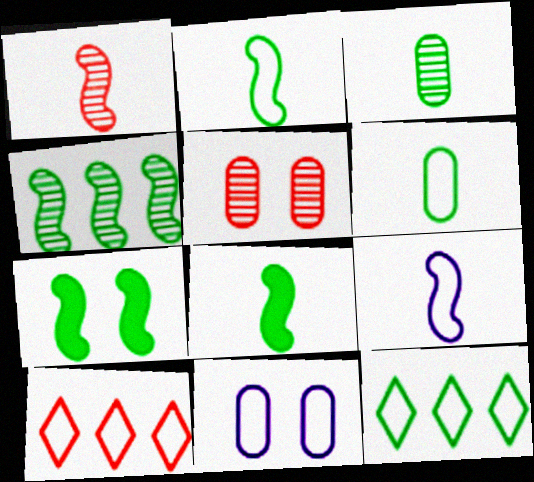[[1, 8, 9], 
[2, 4, 7], 
[2, 10, 11], 
[3, 7, 12]]